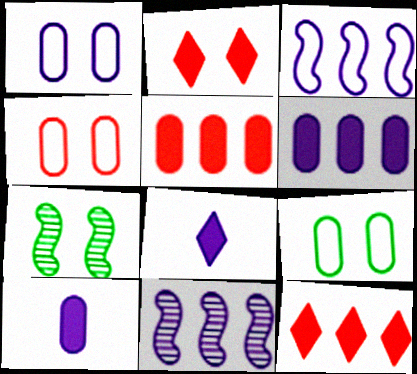[[1, 2, 7], 
[1, 4, 9], 
[1, 8, 11]]